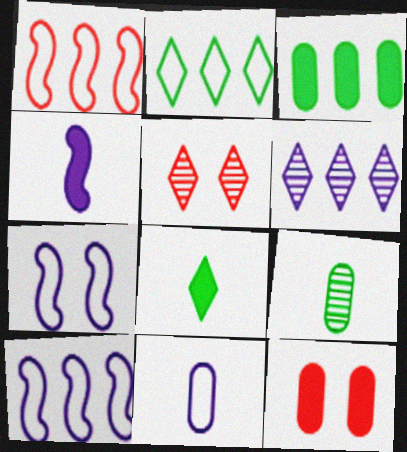[[1, 3, 6]]